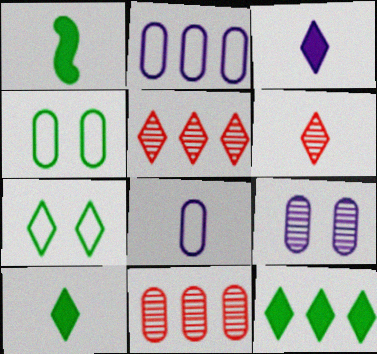[[1, 6, 8], 
[3, 5, 7]]